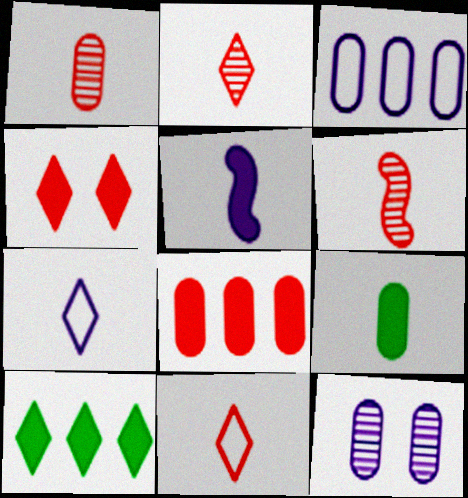[[1, 2, 6], 
[6, 7, 9]]